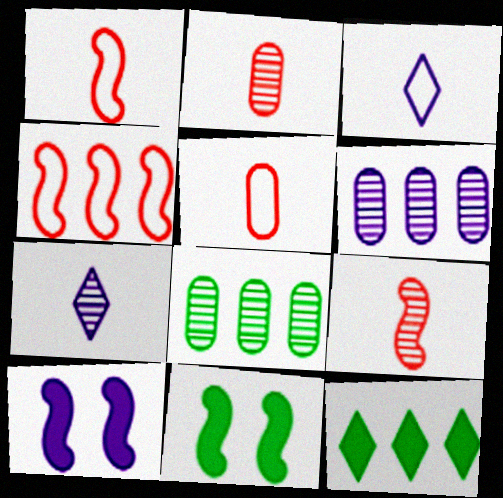[[3, 6, 10], 
[4, 6, 12]]